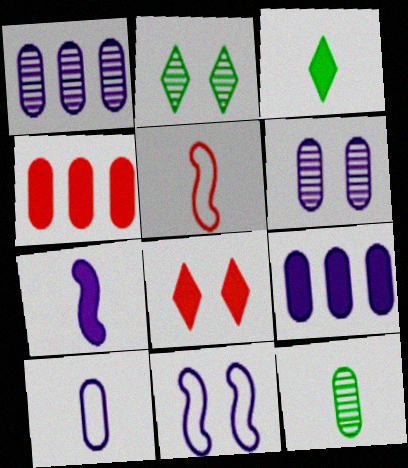[[2, 5, 9], 
[6, 9, 10]]